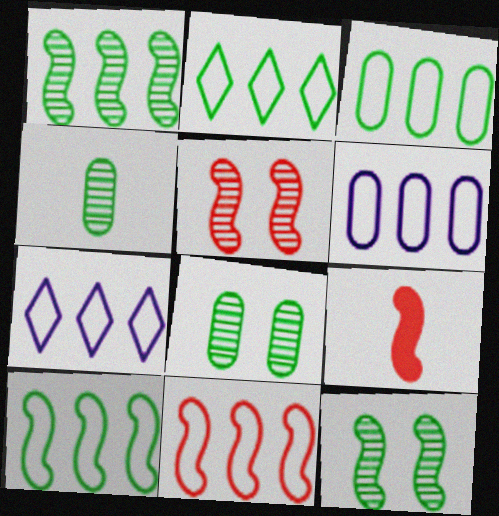[[2, 3, 10], 
[2, 6, 11], 
[3, 7, 11], 
[5, 9, 11], 
[7, 8, 9]]